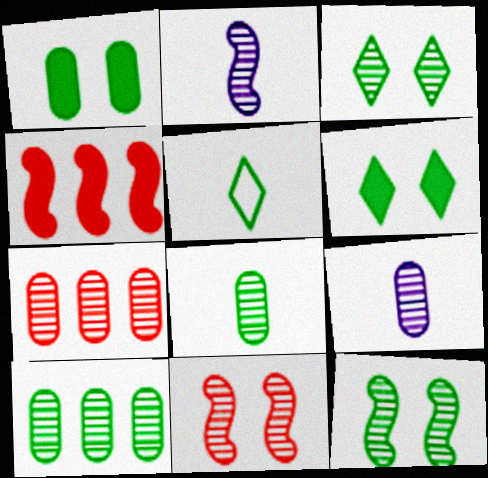[[2, 3, 7]]